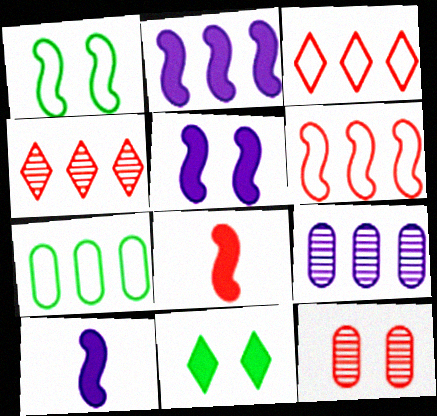[[2, 4, 7], 
[2, 5, 10], 
[3, 8, 12]]